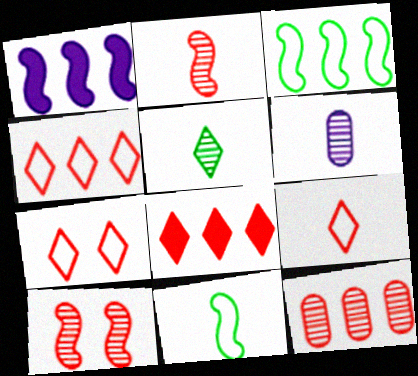[[1, 10, 11], 
[2, 5, 6], 
[4, 7, 9]]